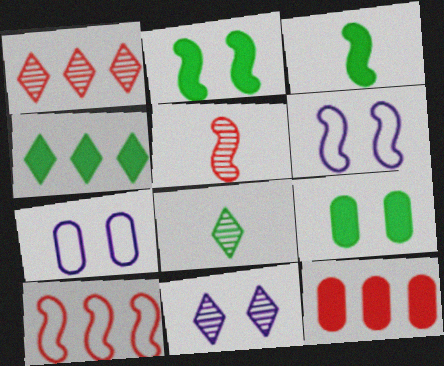[[1, 3, 7], 
[1, 8, 11], 
[1, 10, 12], 
[3, 4, 9], 
[4, 5, 7], 
[6, 8, 12]]